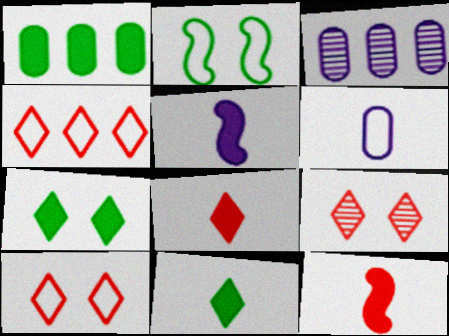[[2, 3, 8], 
[2, 4, 6], 
[4, 8, 9]]